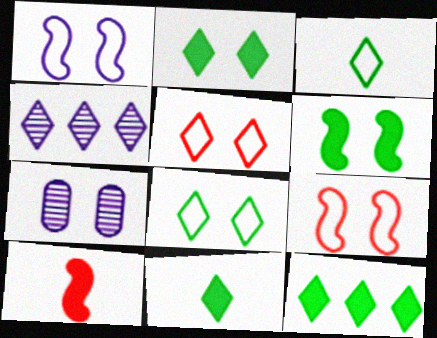[[2, 7, 9], 
[2, 11, 12], 
[4, 5, 11], 
[5, 6, 7]]